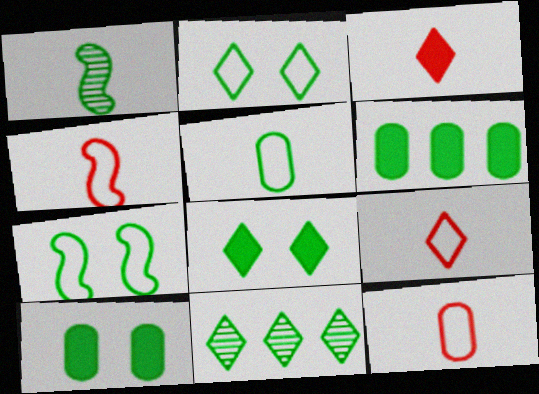[[1, 2, 6], 
[4, 9, 12]]